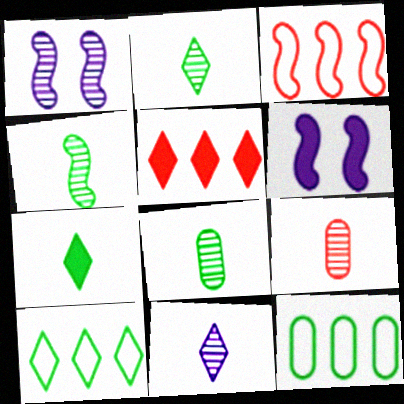[[2, 4, 8], 
[3, 4, 6], 
[4, 9, 11], 
[6, 9, 10]]